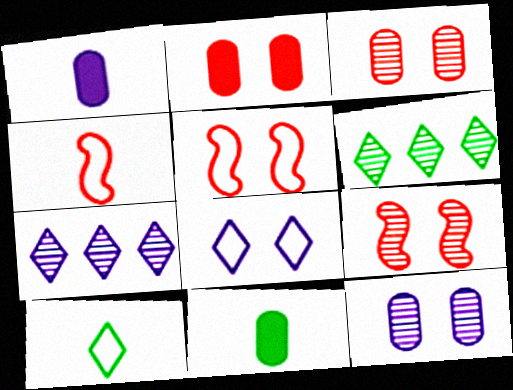[[1, 5, 6], 
[5, 7, 11]]